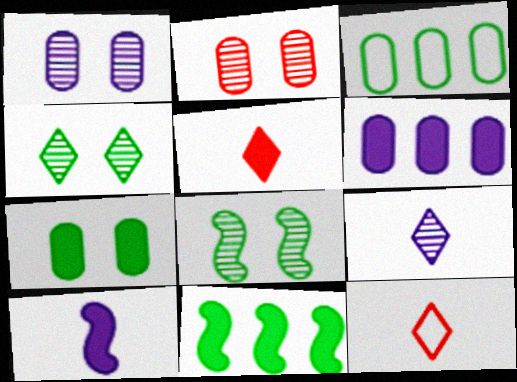[[1, 11, 12], 
[6, 8, 12]]